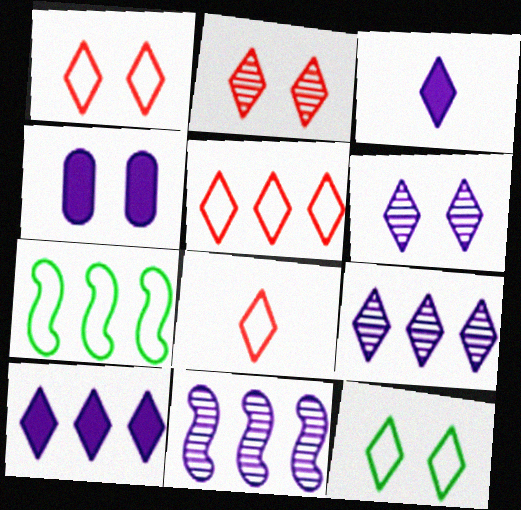[[1, 5, 8]]